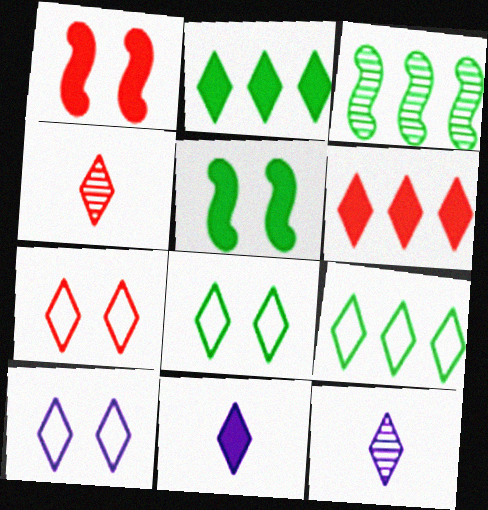[[2, 4, 10], 
[2, 7, 12], 
[4, 6, 7], 
[6, 8, 12], 
[7, 8, 10]]